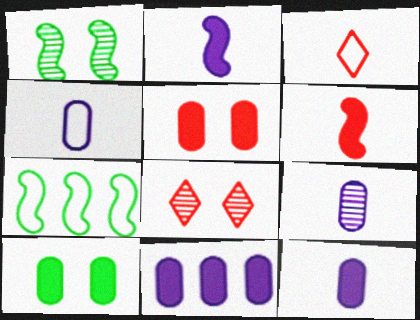[[1, 3, 11], 
[4, 9, 12], 
[7, 8, 12]]